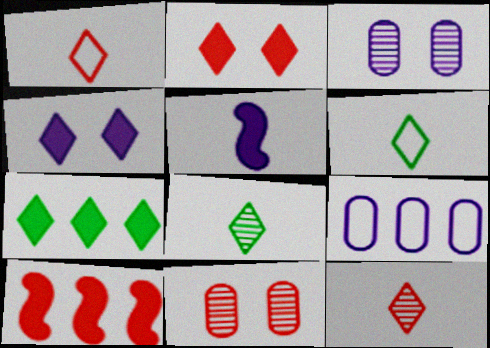[[1, 10, 11], 
[3, 6, 10]]